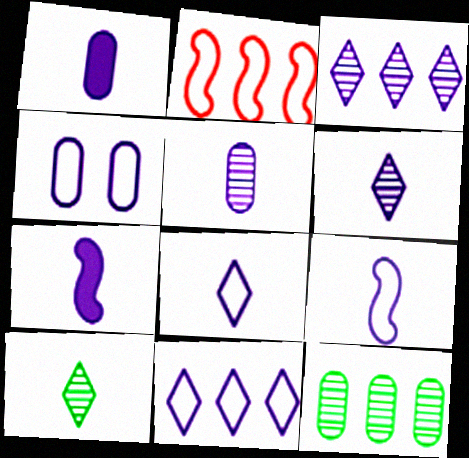[[1, 6, 9], 
[3, 4, 7], 
[4, 9, 11], 
[5, 7, 8]]